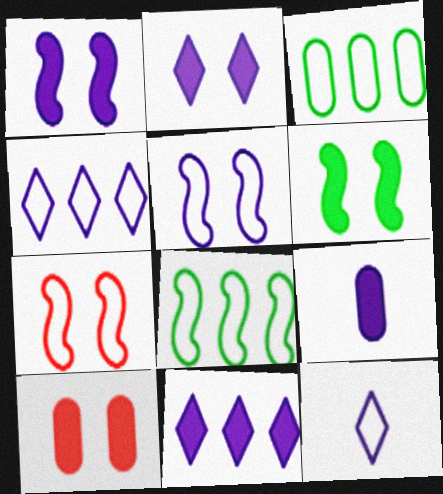[[1, 9, 11], 
[2, 6, 10], 
[3, 7, 12]]